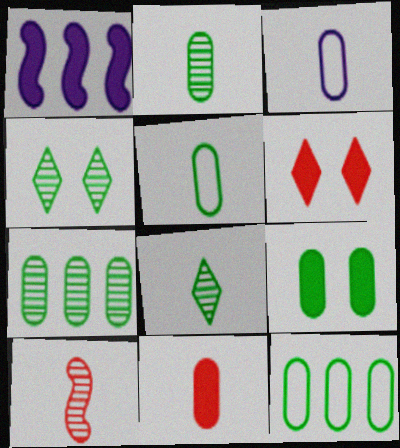[[2, 3, 11], 
[2, 9, 12], 
[5, 7, 9]]